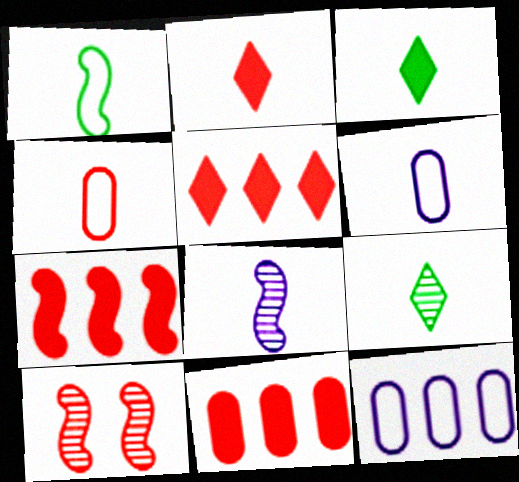[[3, 4, 8], 
[3, 10, 12], 
[4, 5, 10], 
[5, 7, 11]]